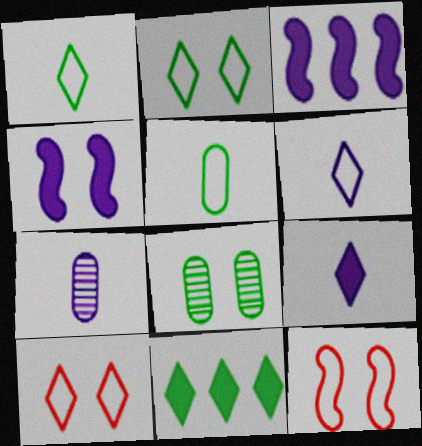[[4, 8, 10], 
[7, 11, 12]]